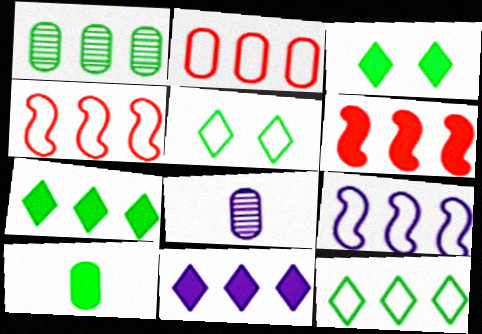[[1, 4, 11], 
[2, 9, 12], 
[3, 4, 8], 
[5, 6, 8]]